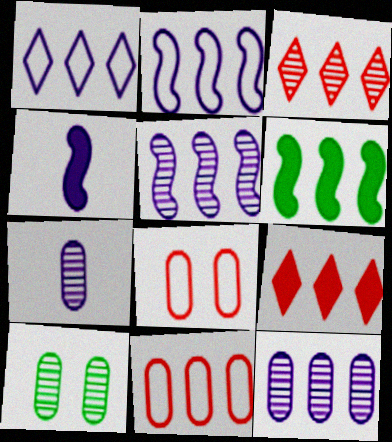[]